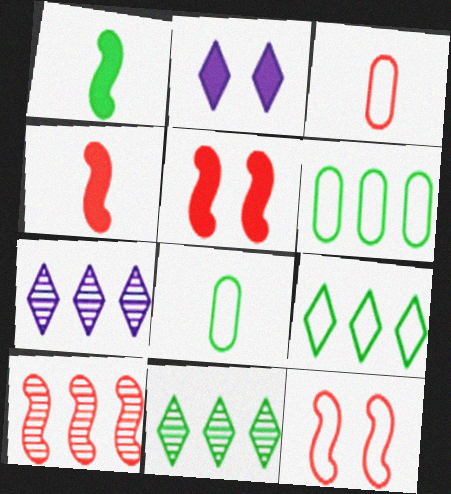[[2, 8, 10], 
[4, 10, 12], 
[5, 7, 8]]